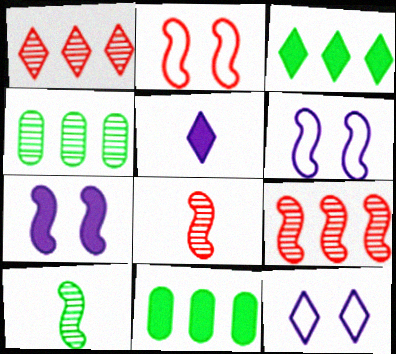[[2, 4, 5], 
[8, 11, 12]]